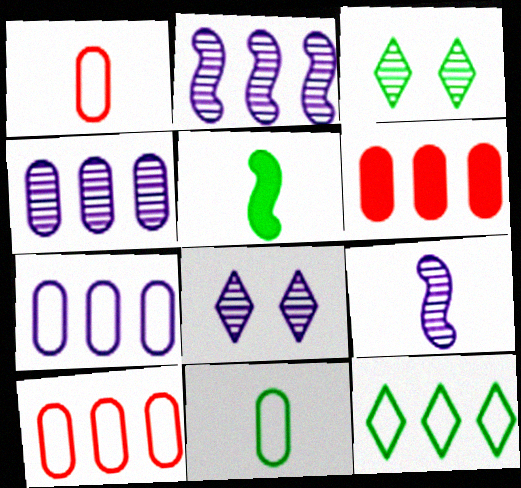[[2, 6, 12], 
[4, 8, 9], 
[5, 8, 10]]